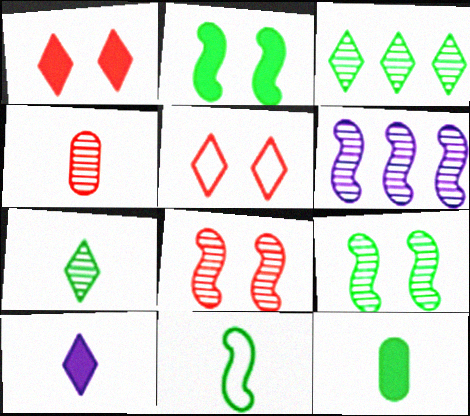[[3, 5, 10], 
[4, 10, 11], 
[5, 6, 12], 
[7, 11, 12]]